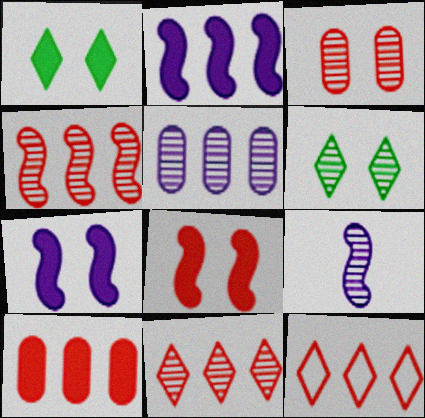[[4, 10, 12]]